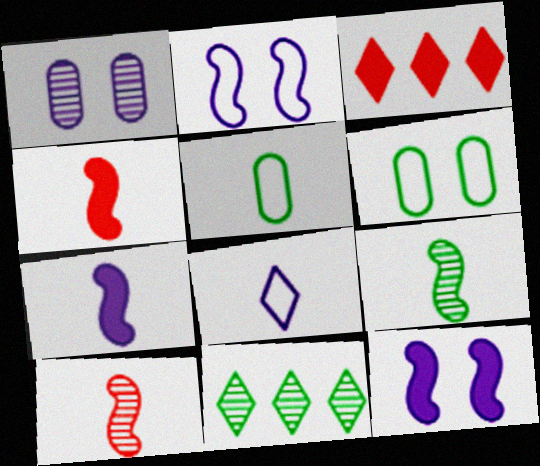[[1, 10, 11]]